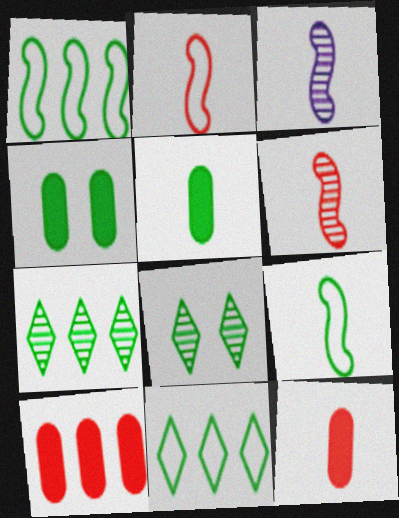[[1, 5, 8], 
[4, 7, 9]]